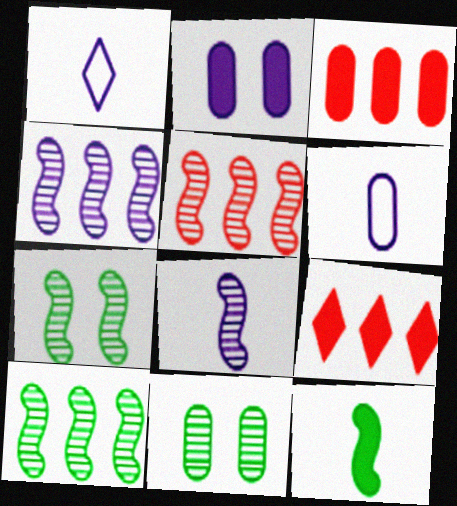[[1, 2, 4], 
[1, 3, 7], 
[2, 9, 12], 
[3, 6, 11], 
[4, 5, 10], 
[5, 7, 8], 
[6, 7, 9]]